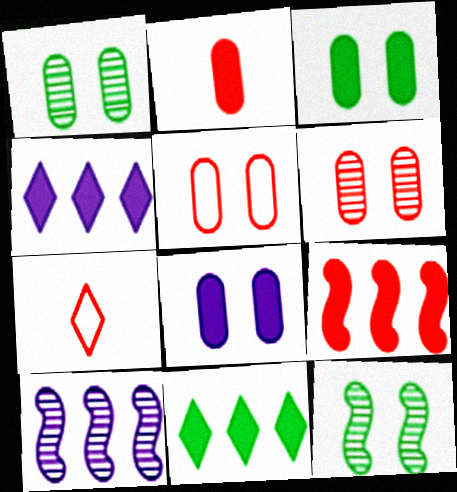[[1, 5, 8], 
[3, 7, 10], 
[6, 7, 9]]